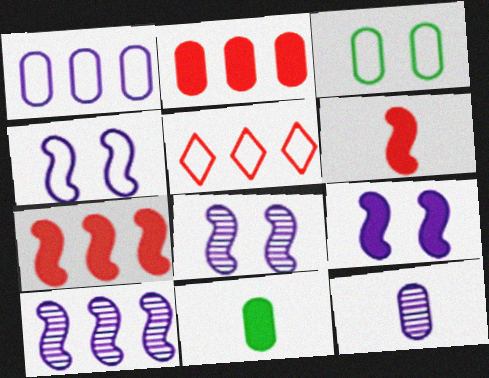[[2, 3, 12], 
[4, 8, 9], 
[5, 8, 11]]